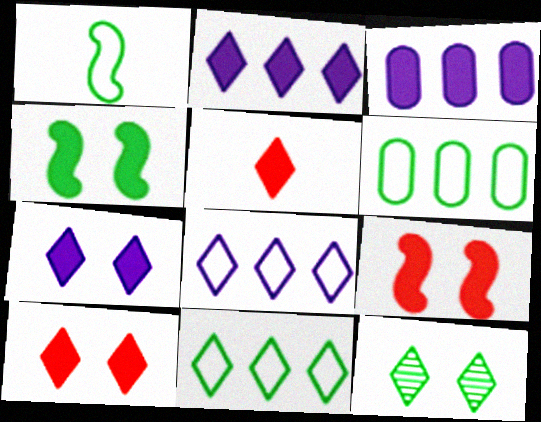[[3, 4, 5], 
[5, 8, 12]]